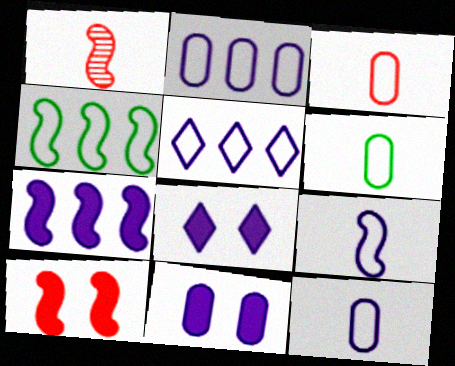[[3, 6, 12]]